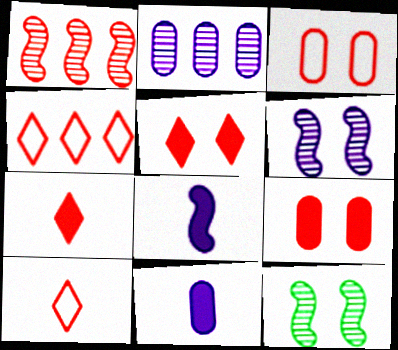[[1, 3, 7], 
[1, 9, 10], 
[4, 11, 12]]